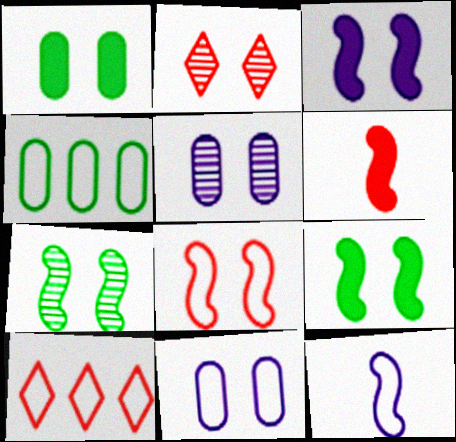[[2, 5, 7], 
[2, 9, 11], 
[3, 7, 8]]